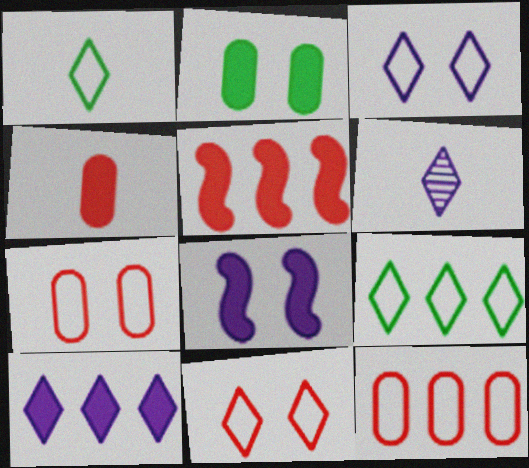[[3, 6, 10]]